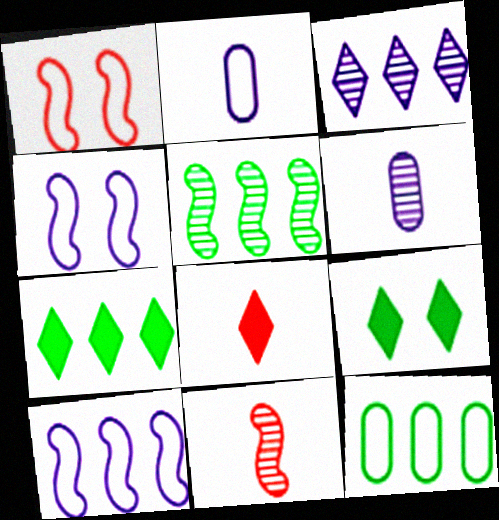[[1, 6, 7], 
[5, 7, 12]]